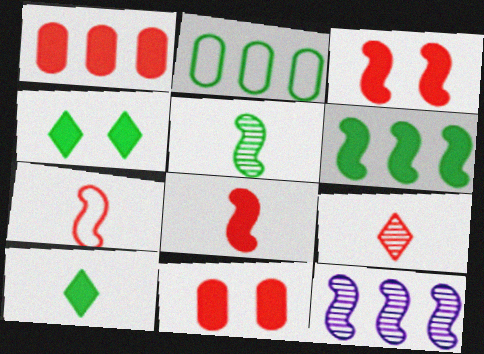[[2, 4, 5]]